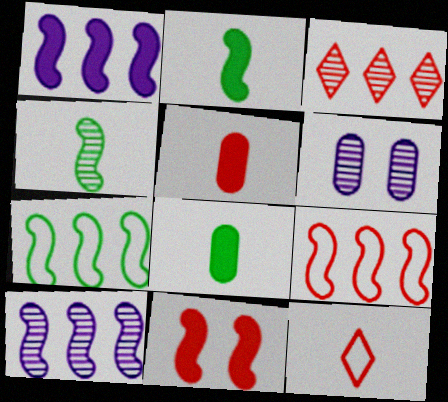[[1, 2, 11], 
[3, 4, 6]]